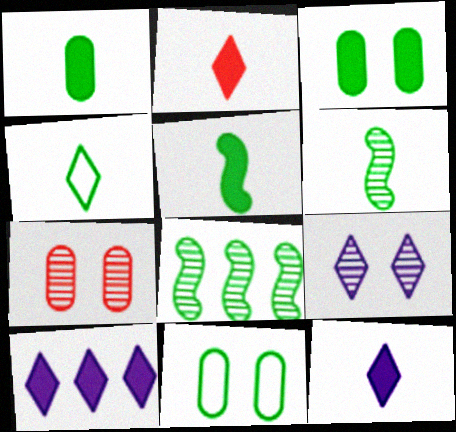[[1, 4, 6], 
[3, 4, 8]]